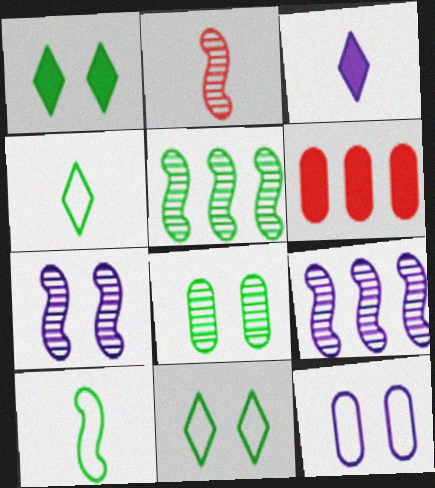[[2, 5, 7], 
[3, 9, 12], 
[4, 6, 7]]